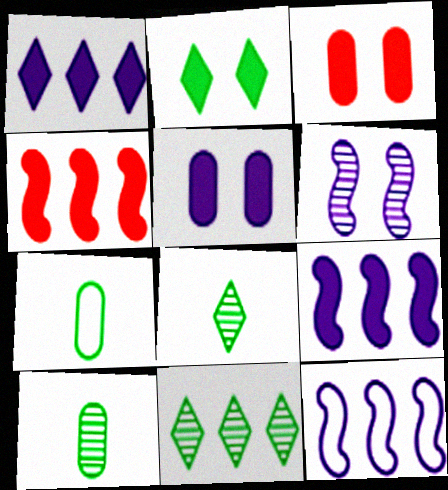[[3, 8, 12]]